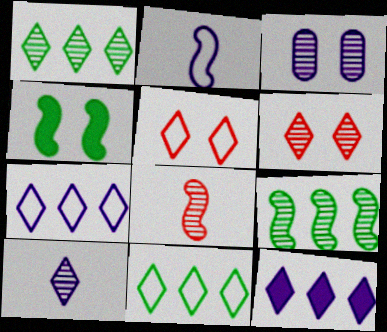[[1, 3, 8], 
[1, 6, 10], 
[2, 3, 12], 
[3, 4, 5]]